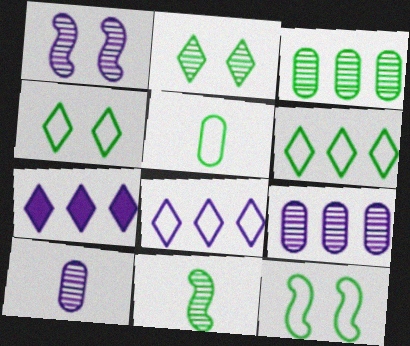[[2, 3, 11], 
[5, 6, 12]]